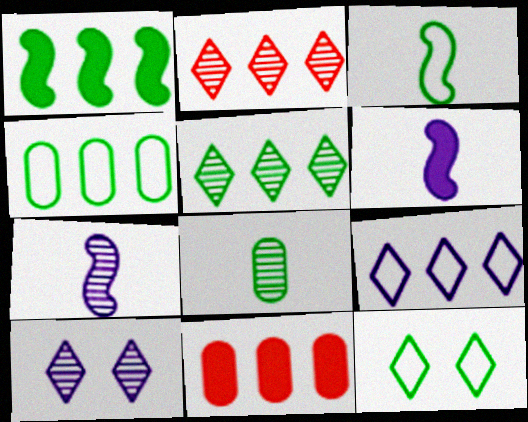[[1, 4, 5], 
[1, 8, 12], 
[3, 4, 12], 
[3, 10, 11], 
[7, 11, 12]]